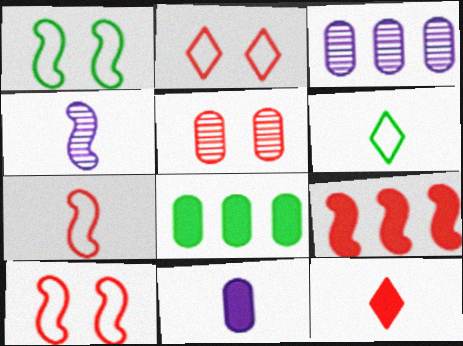[[1, 3, 12], 
[1, 4, 9], 
[2, 4, 8]]